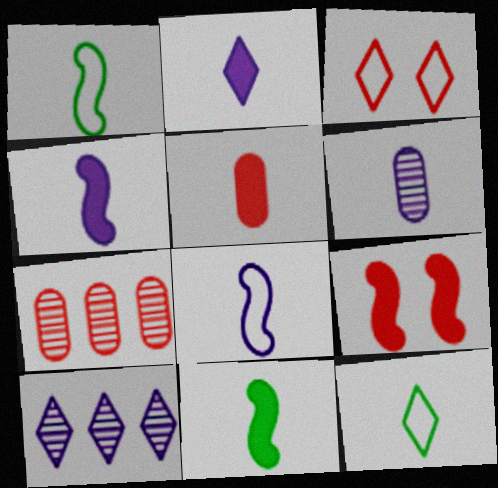[[2, 5, 11], 
[2, 6, 8]]